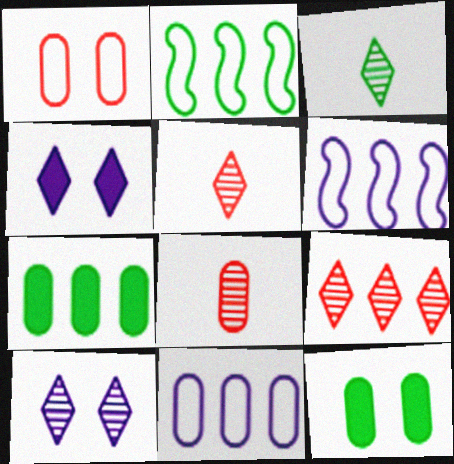[[2, 3, 12], 
[2, 4, 8], 
[3, 9, 10], 
[5, 6, 12], 
[6, 7, 9], 
[8, 11, 12]]